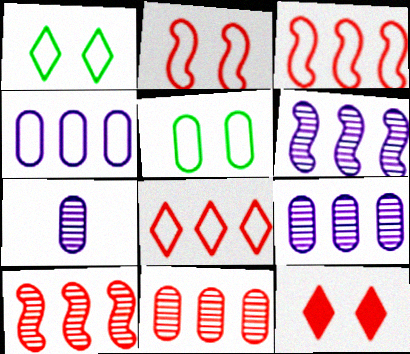[]